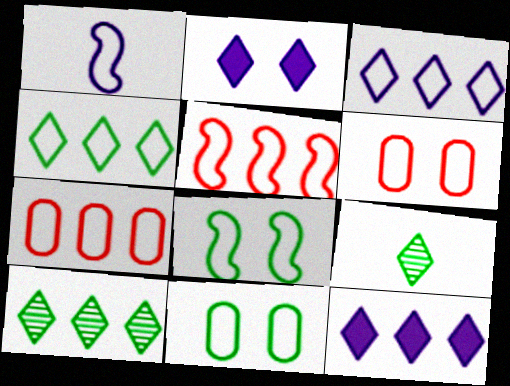[[1, 4, 6], 
[1, 5, 8]]